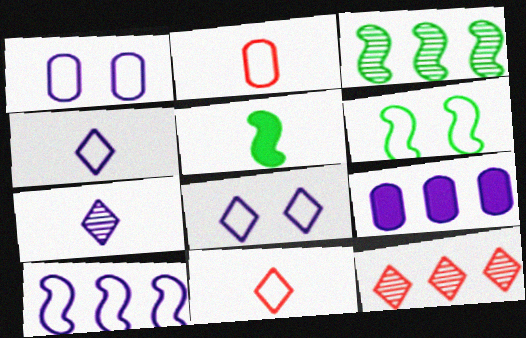[[1, 4, 10], 
[1, 5, 12], 
[2, 5, 7], 
[3, 5, 6]]